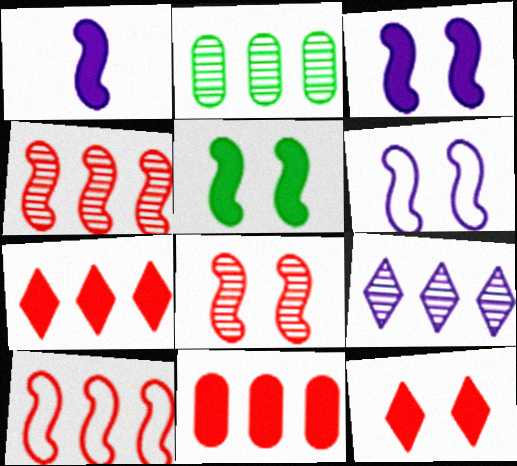[[2, 4, 9], 
[5, 6, 8]]